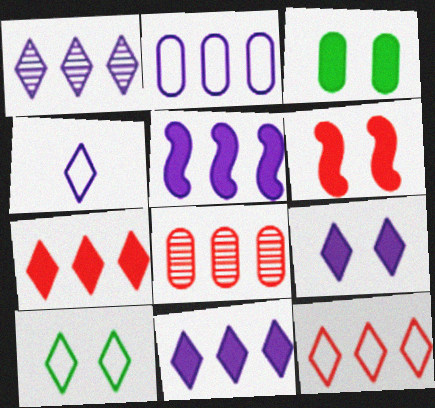[[1, 2, 5], 
[1, 4, 9], 
[3, 6, 9], 
[4, 10, 12]]